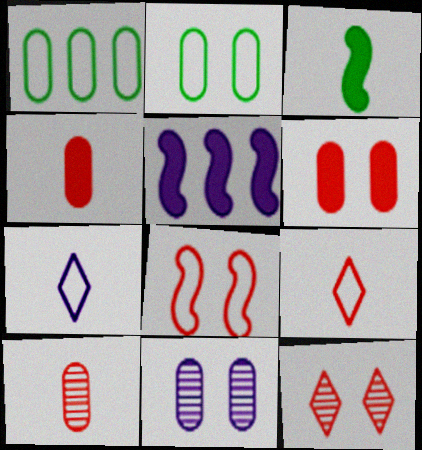[[1, 4, 11], 
[1, 7, 8], 
[2, 6, 11], 
[3, 7, 10], 
[5, 7, 11], 
[6, 8, 12]]